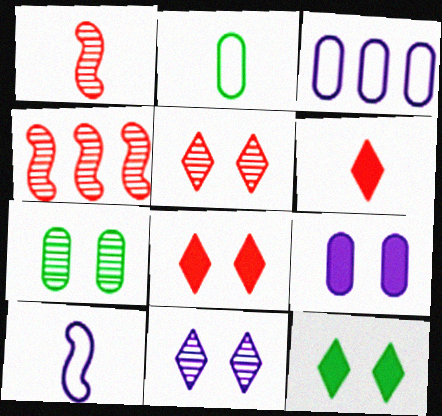[[1, 3, 12]]